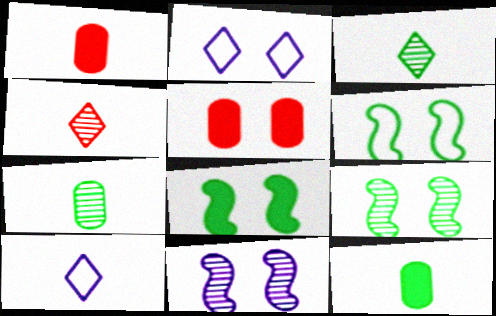[[2, 5, 9], 
[6, 8, 9]]